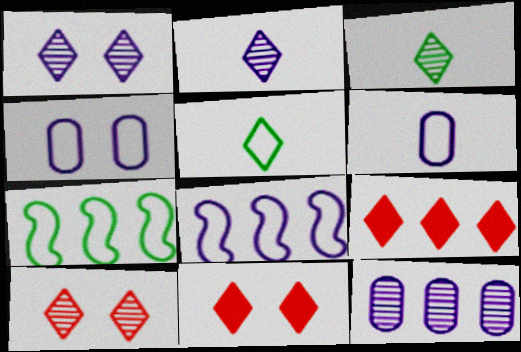[[1, 5, 9], 
[7, 9, 12]]